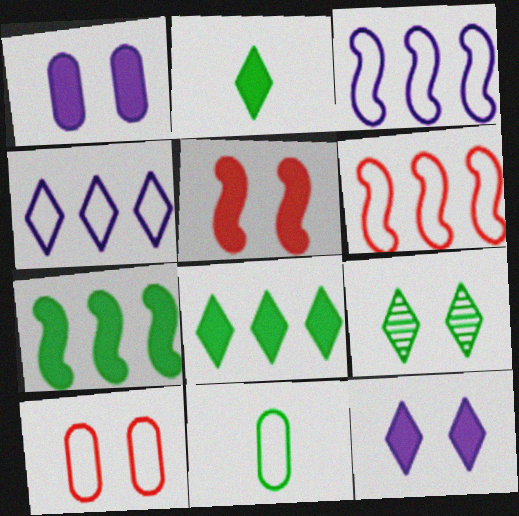[[7, 9, 11]]